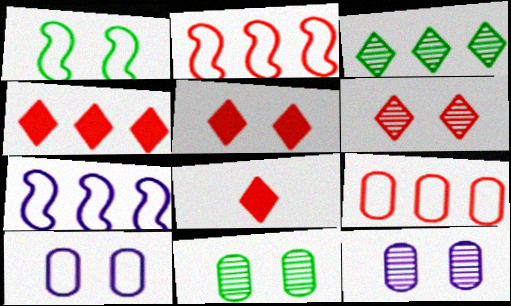[[1, 5, 12], 
[4, 5, 8], 
[7, 8, 11]]